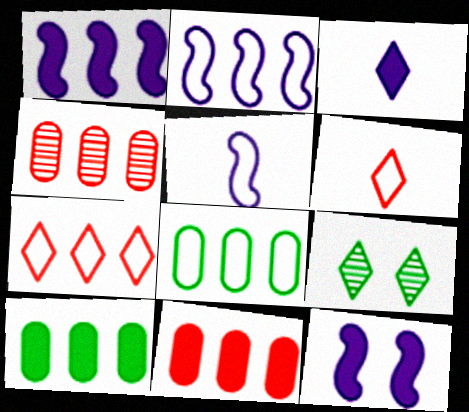[[2, 7, 8], 
[3, 7, 9], 
[5, 9, 11]]